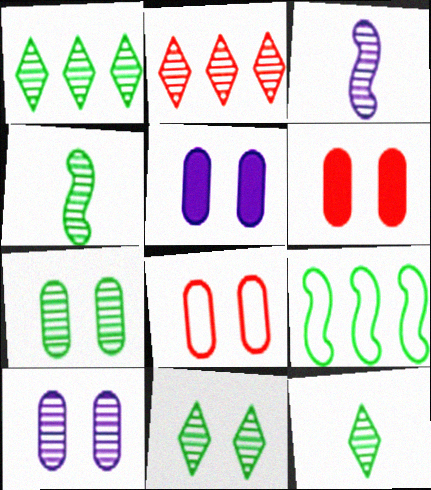[[1, 4, 7], 
[1, 11, 12], 
[2, 3, 7], 
[2, 4, 10], 
[5, 7, 8]]